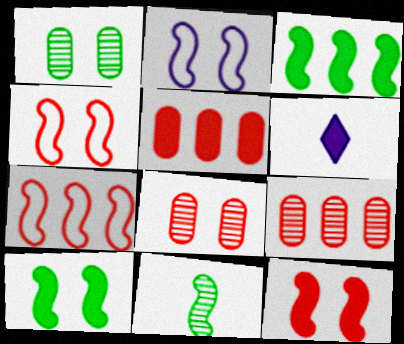[[1, 6, 7], 
[5, 6, 10]]